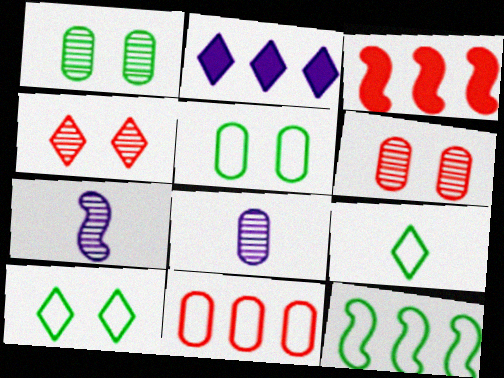[[2, 4, 9], 
[3, 8, 10], 
[5, 9, 12]]